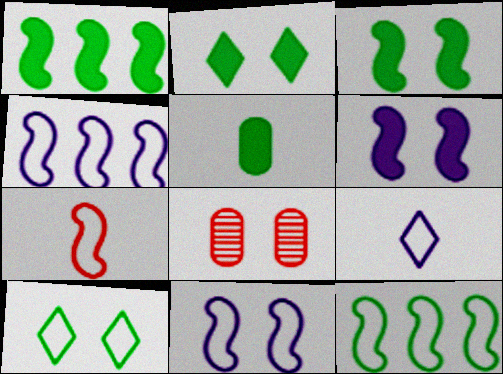[[1, 2, 5], 
[1, 8, 9], 
[2, 8, 11], 
[6, 8, 10], 
[7, 11, 12]]